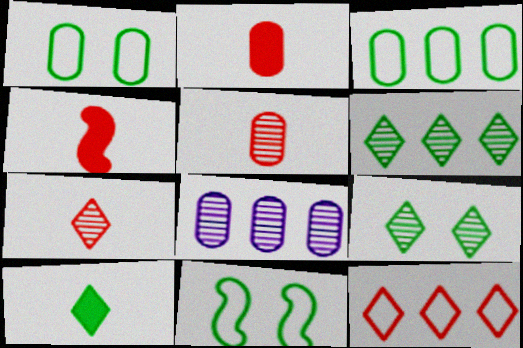[[1, 2, 8]]